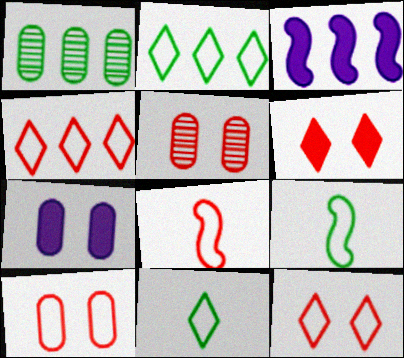[[1, 3, 4], 
[3, 5, 11], 
[4, 8, 10]]